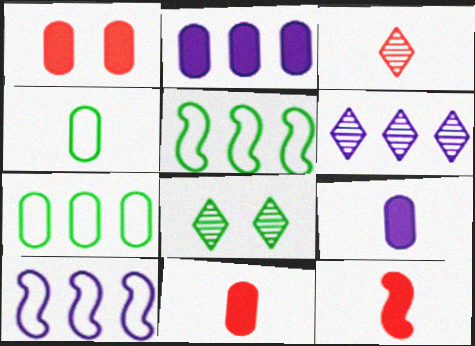[[2, 6, 10], 
[3, 6, 8], 
[8, 10, 11]]